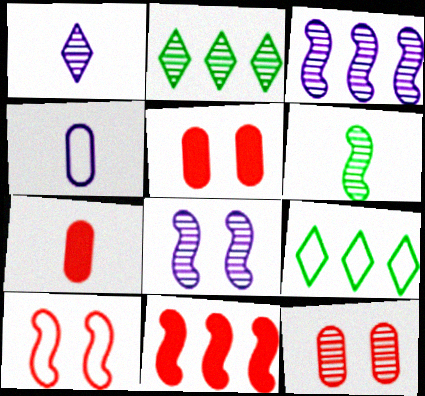[[4, 9, 10], 
[7, 8, 9]]